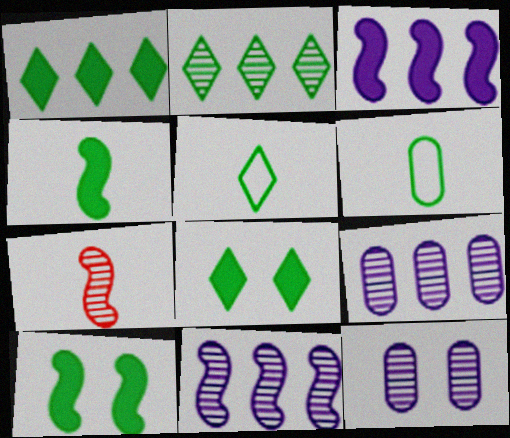[[2, 5, 8], 
[2, 6, 10], 
[2, 7, 12]]